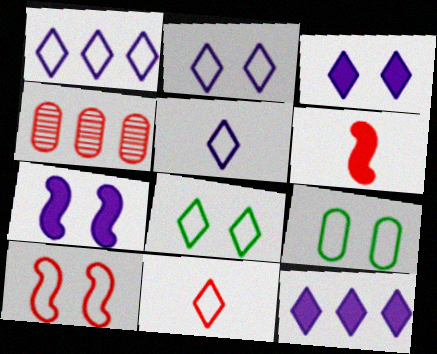[[1, 2, 5], 
[1, 8, 11], 
[2, 9, 10]]